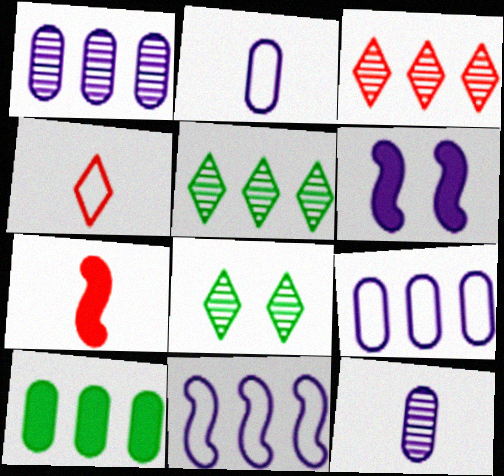[[3, 10, 11], 
[7, 8, 9]]